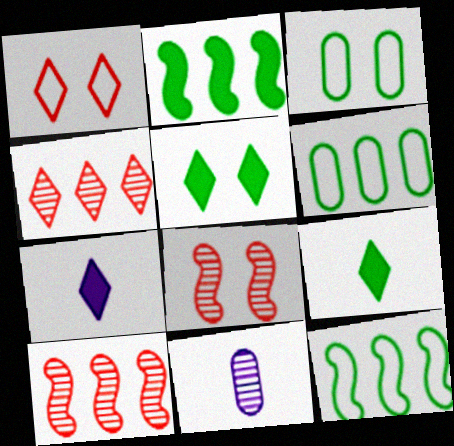[[1, 2, 11], 
[3, 7, 10], 
[6, 7, 8]]